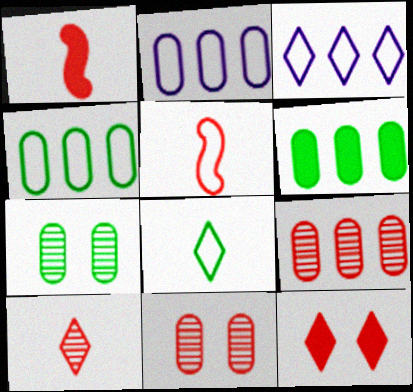[[1, 3, 7], 
[2, 6, 9], 
[5, 9, 12]]